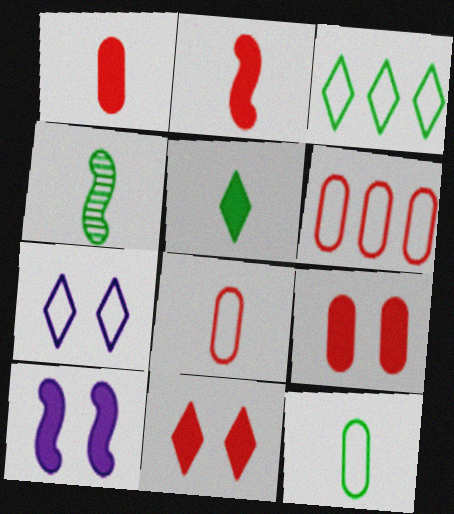[[4, 5, 12]]